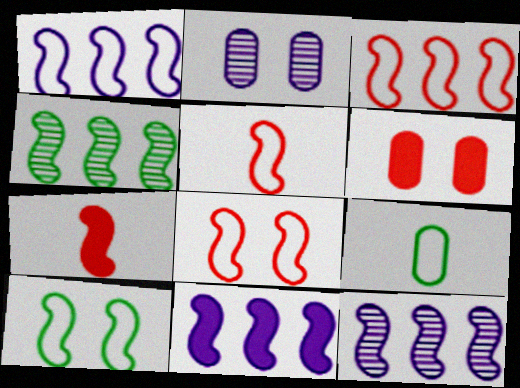[[1, 5, 10], 
[1, 11, 12], 
[3, 4, 11], 
[3, 5, 8], 
[7, 10, 12]]